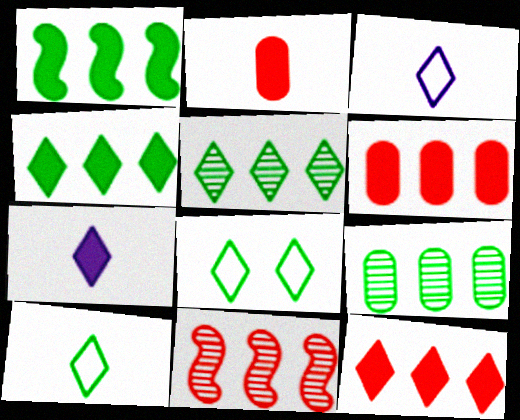[]